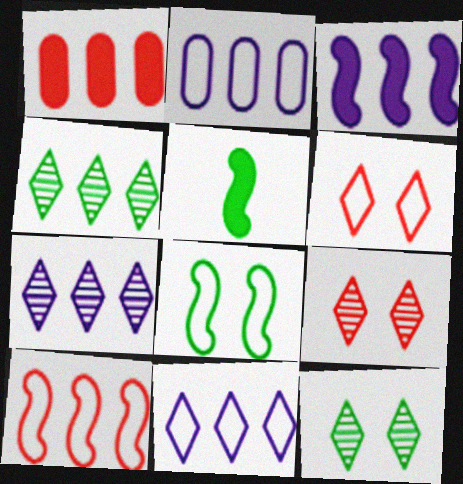[[2, 3, 7], 
[2, 5, 9]]